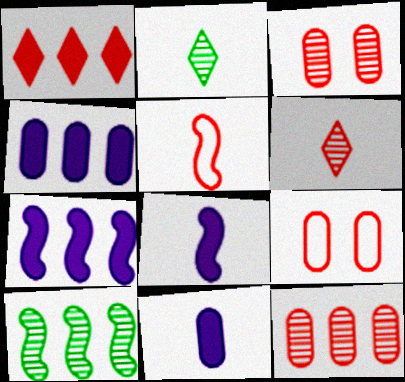[[1, 3, 5], 
[2, 5, 11], 
[2, 7, 9]]